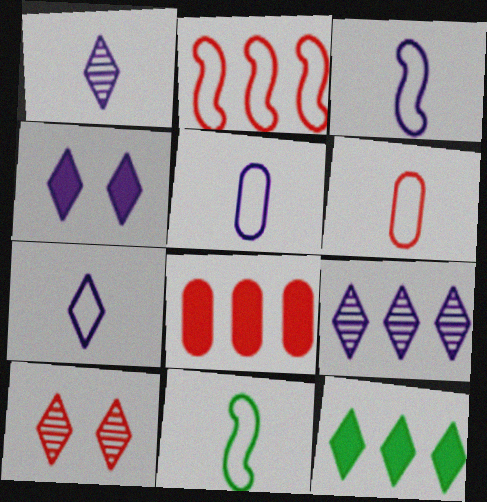[[3, 5, 7], 
[4, 7, 9], 
[6, 7, 11], 
[7, 10, 12]]